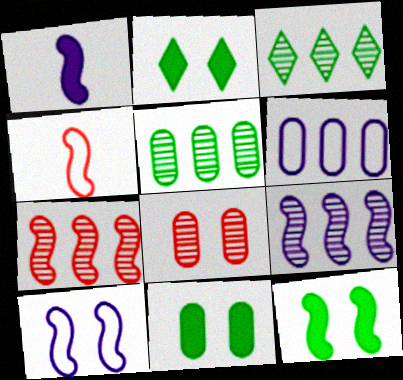[[1, 9, 10], 
[2, 8, 10], 
[2, 11, 12], 
[4, 9, 12]]